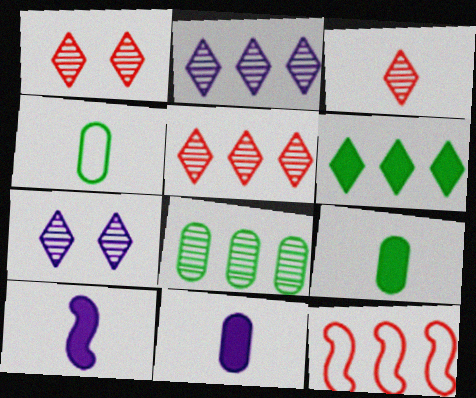[[1, 3, 5], 
[3, 4, 10], 
[7, 9, 12]]